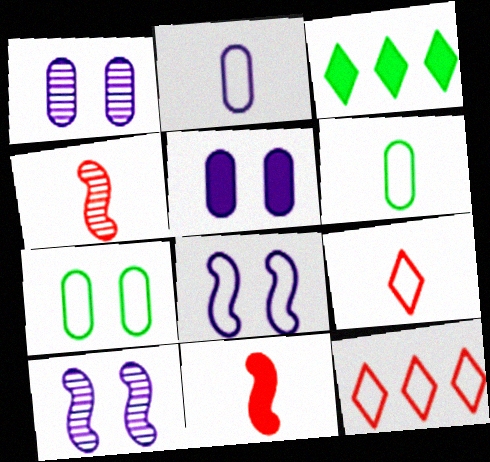[[3, 5, 11], 
[6, 8, 12]]